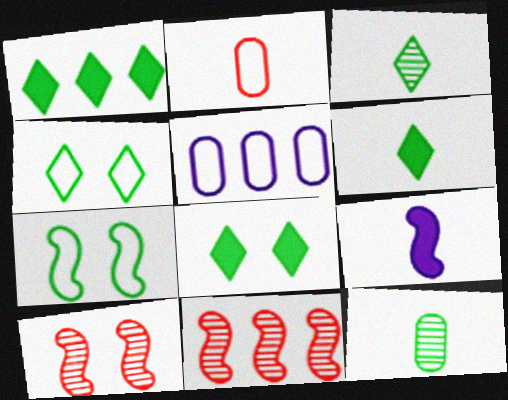[[1, 3, 4], 
[1, 5, 11], 
[1, 6, 8], 
[1, 7, 12], 
[2, 3, 9], 
[5, 6, 10], 
[7, 9, 11]]